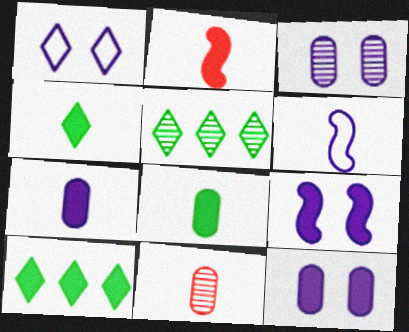[[1, 3, 9], 
[2, 4, 7], 
[2, 10, 12], 
[4, 6, 11]]